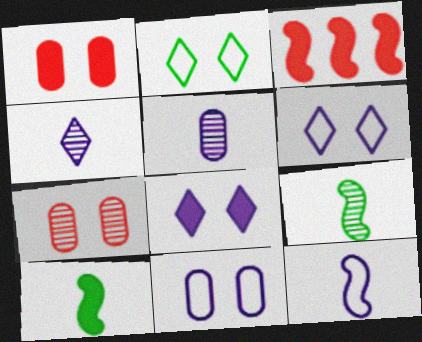[[2, 3, 5]]